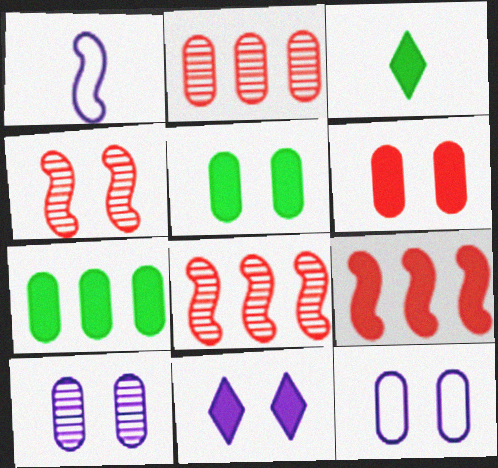[[3, 8, 12]]